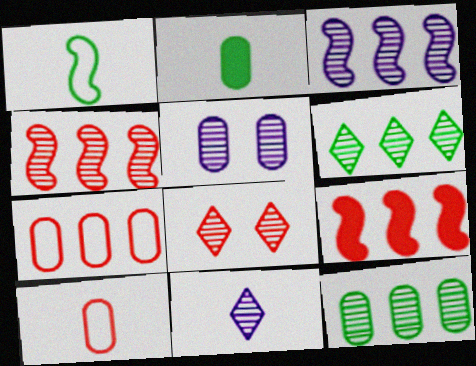[[2, 5, 7], 
[3, 5, 11], 
[6, 8, 11], 
[8, 9, 10]]